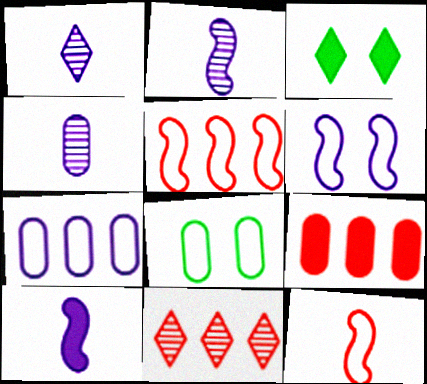[[1, 2, 4], 
[3, 4, 5], 
[3, 9, 10], 
[4, 8, 9], 
[5, 9, 11], 
[8, 10, 11]]